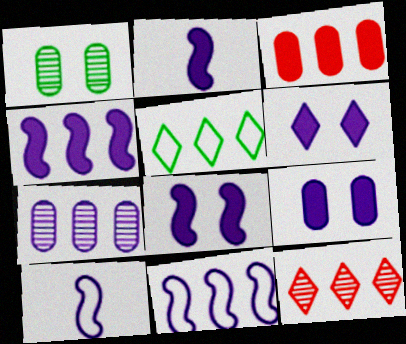[[2, 4, 8], 
[6, 7, 10], 
[6, 8, 9]]